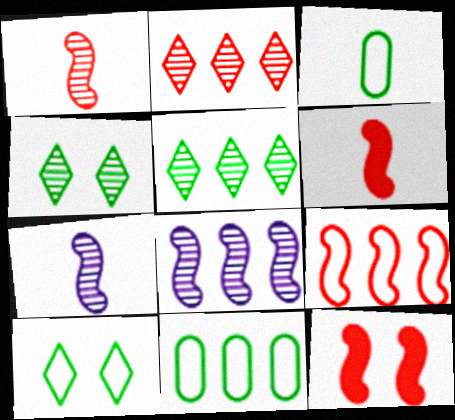[[1, 9, 12]]